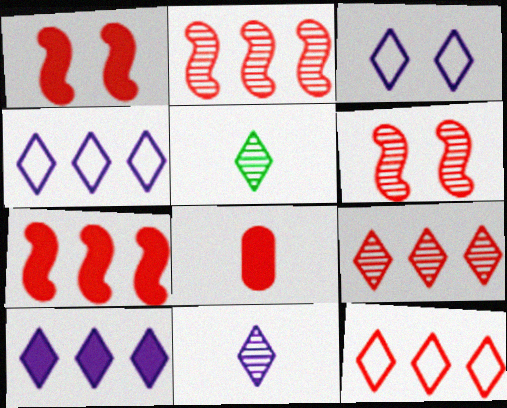[[3, 10, 11], 
[6, 8, 12]]